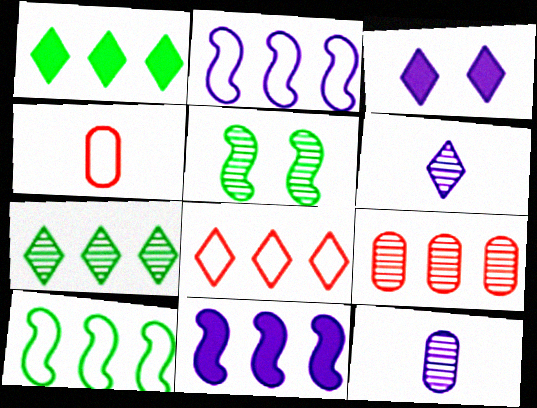[[1, 2, 9], 
[2, 3, 12], 
[5, 6, 9]]